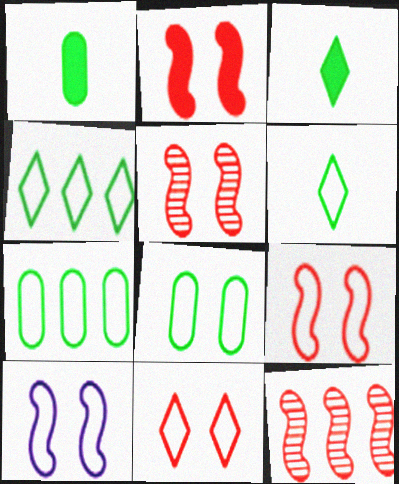[[2, 5, 9], 
[8, 10, 11]]